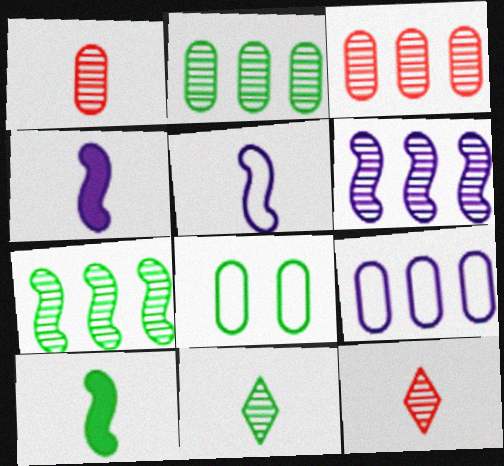[]